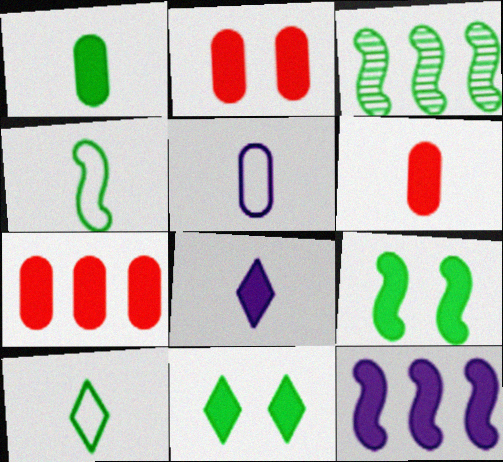[[2, 6, 7], 
[3, 4, 9], 
[6, 11, 12], 
[7, 8, 9]]